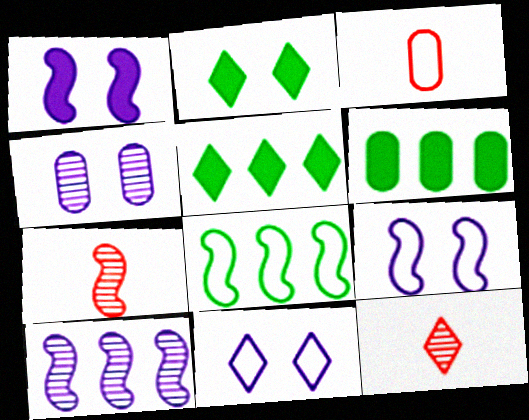[[1, 4, 11], 
[1, 7, 8], 
[2, 3, 10], 
[3, 4, 6], 
[3, 8, 11], 
[5, 11, 12], 
[6, 7, 11], 
[6, 9, 12]]